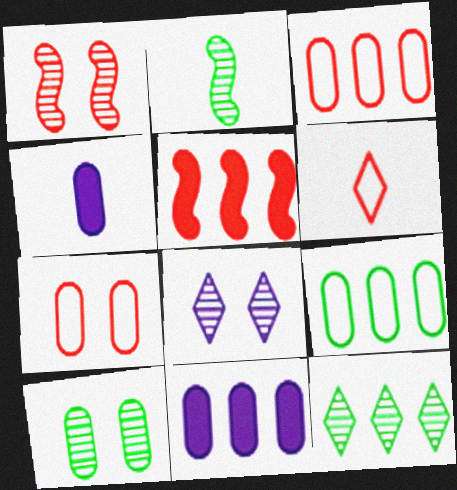[[1, 8, 10], 
[2, 4, 6], 
[2, 10, 12], 
[3, 4, 10]]